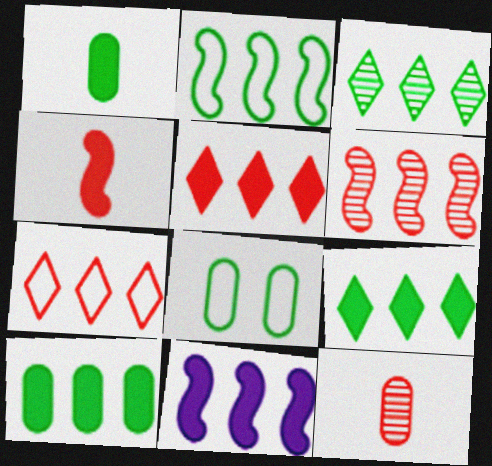[[2, 3, 10], 
[2, 6, 11], 
[5, 10, 11]]